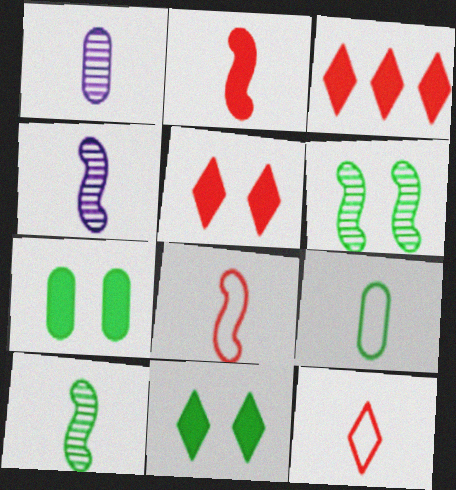[]